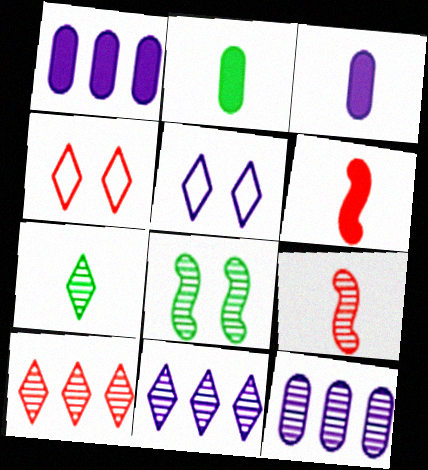[]